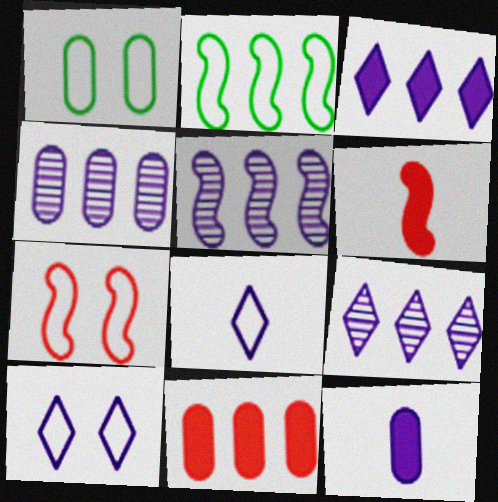[[1, 6, 9], 
[1, 7, 10], 
[2, 9, 11], 
[4, 5, 9], 
[5, 10, 12]]